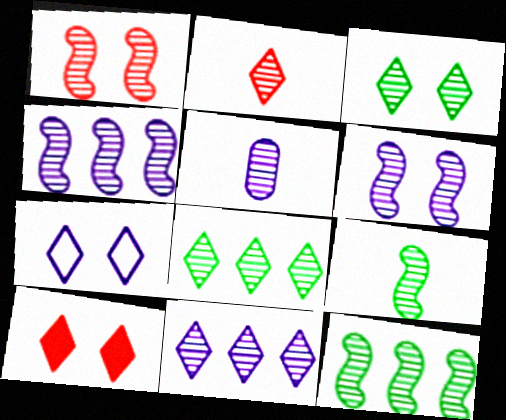[[1, 4, 9], 
[1, 5, 8], 
[2, 3, 11], 
[2, 5, 9], 
[3, 7, 10], 
[5, 6, 11]]